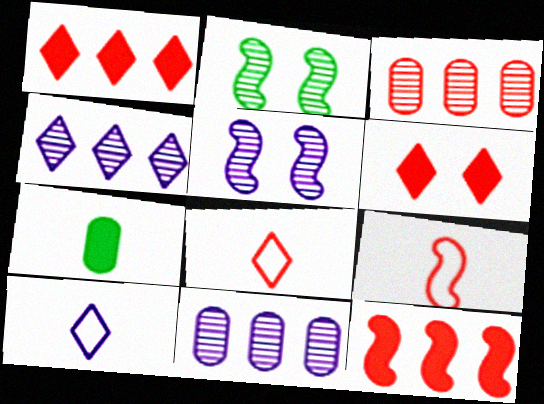[[3, 6, 9]]